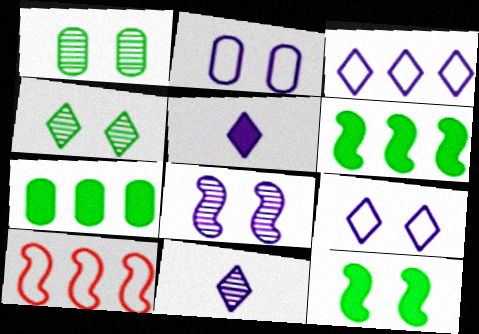[[1, 5, 10]]